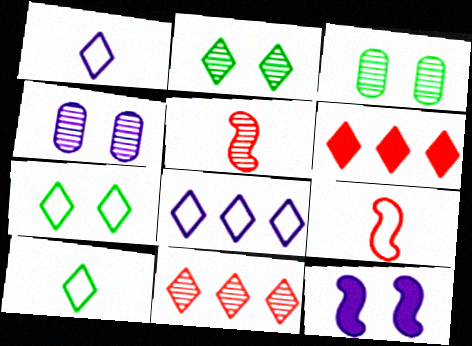[[1, 2, 6]]